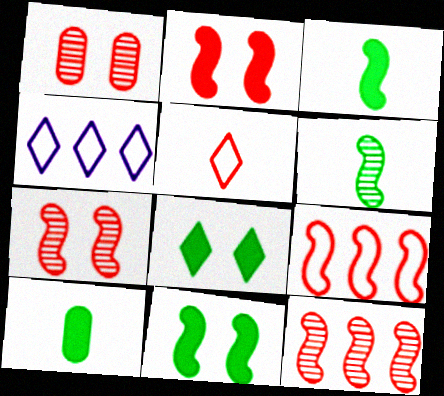[[1, 3, 4], 
[4, 7, 10]]